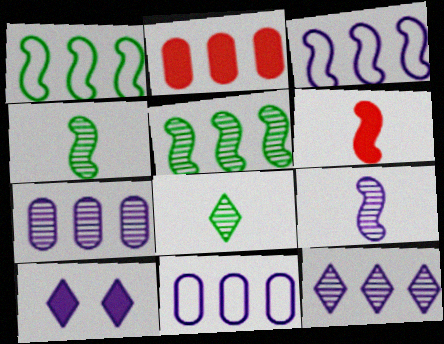[[1, 2, 12], 
[9, 10, 11]]